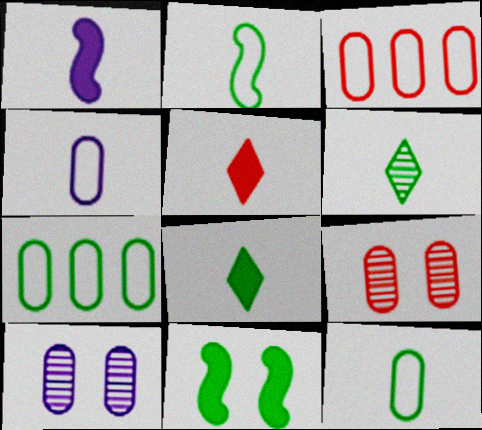[[6, 7, 11]]